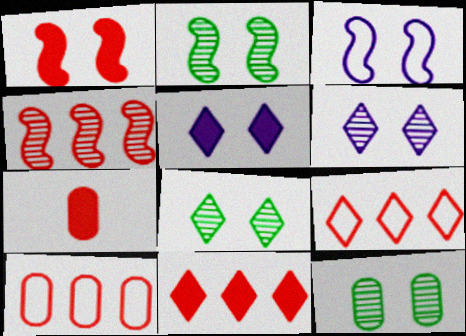[[1, 2, 3], 
[1, 7, 11], 
[2, 8, 12], 
[4, 10, 11]]